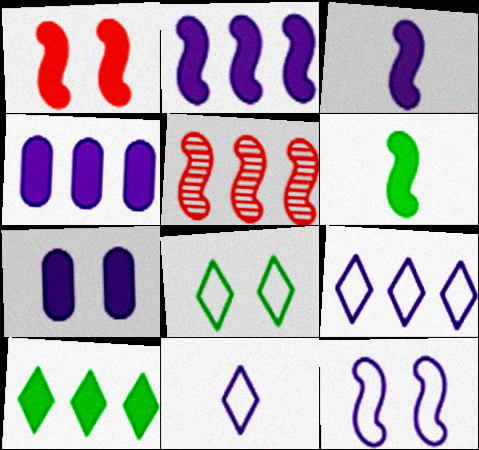[[1, 2, 6], 
[5, 6, 12]]